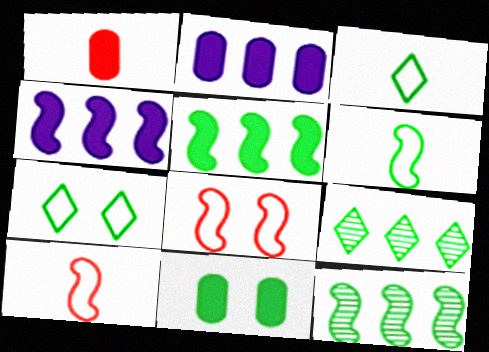[[1, 2, 11], 
[3, 11, 12], 
[6, 9, 11]]